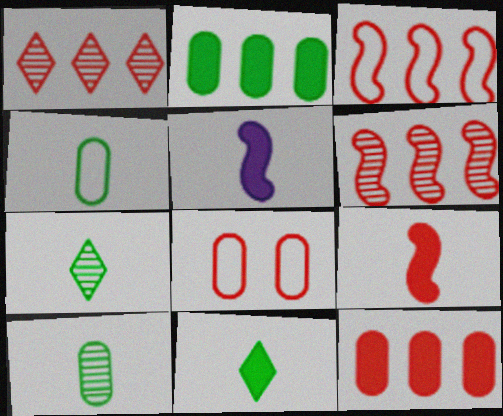[[1, 3, 12], 
[1, 8, 9]]